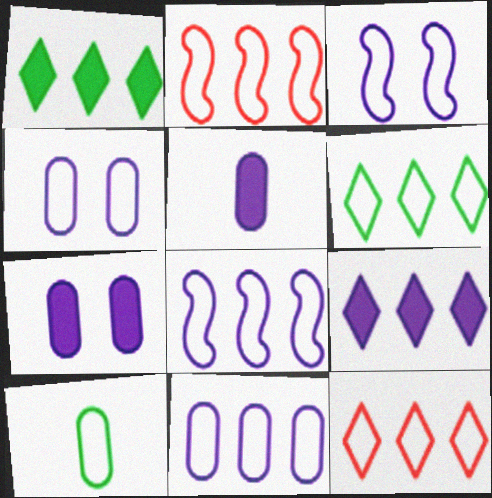[[2, 6, 11], 
[3, 10, 12]]